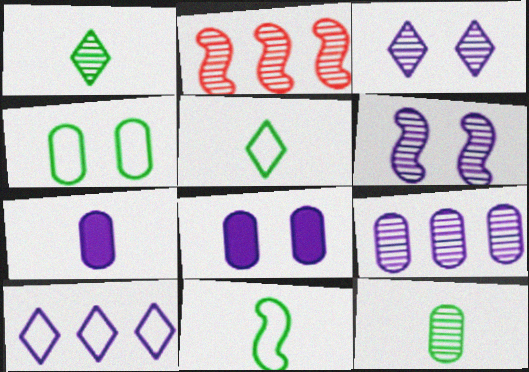[[2, 3, 12], 
[2, 5, 8], 
[6, 7, 10]]